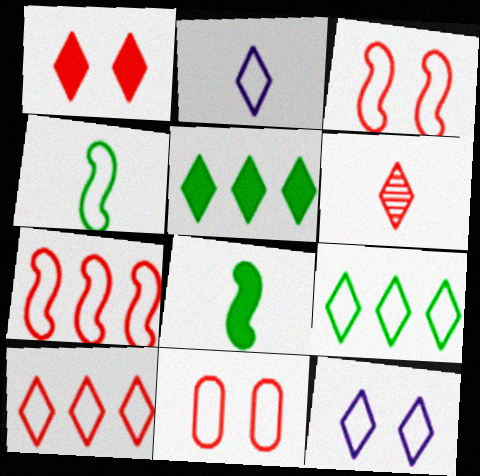[[1, 6, 10], 
[5, 6, 12]]